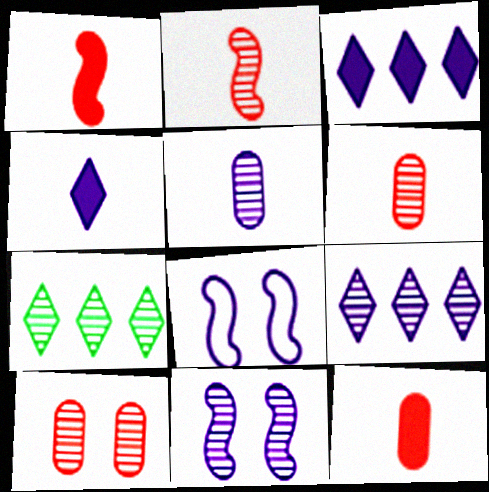[[3, 5, 8], 
[5, 9, 11], 
[6, 7, 11], 
[7, 8, 12]]